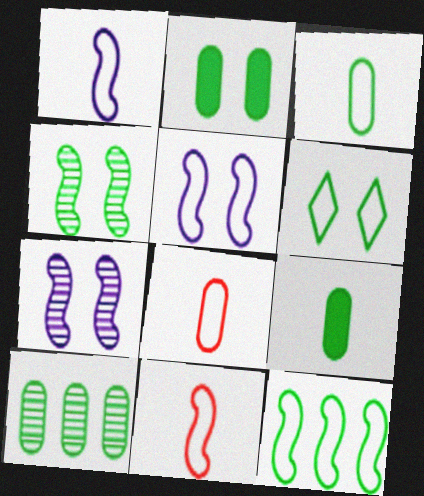[[2, 3, 10], 
[2, 4, 6], 
[3, 6, 12], 
[5, 11, 12]]